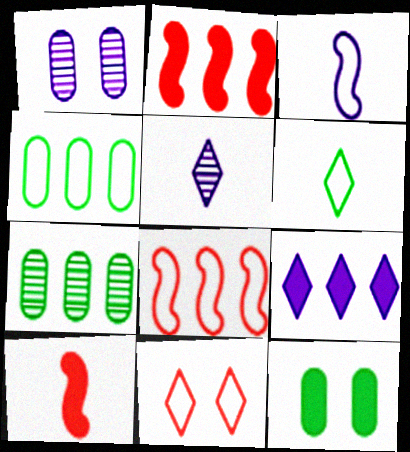[[1, 2, 6], 
[1, 3, 9], 
[3, 4, 11], 
[5, 8, 12], 
[7, 8, 9], 
[9, 10, 12]]